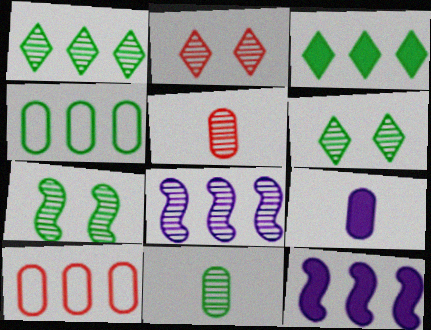[[1, 7, 11], 
[1, 10, 12], 
[2, 8, 11], 
[3, 8, 10], 
[5, 6, 8]]